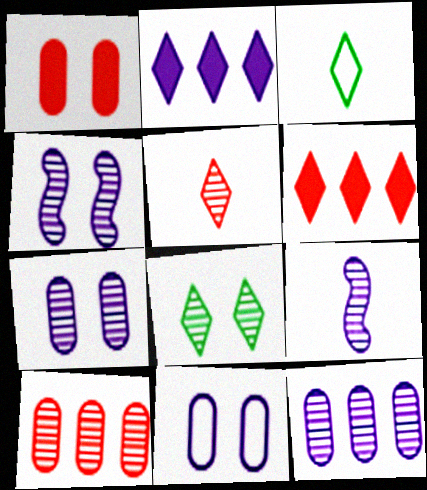[[2, 9, 11], 
[8, 9, 10]]